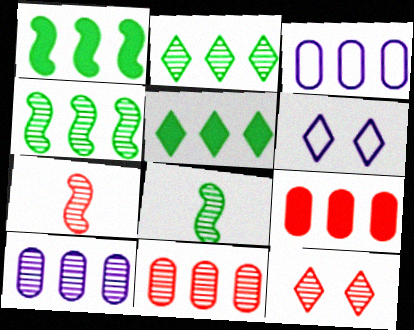[[6, 8, 9], 
[7, 11, 12], 
[8, 10, 12]]